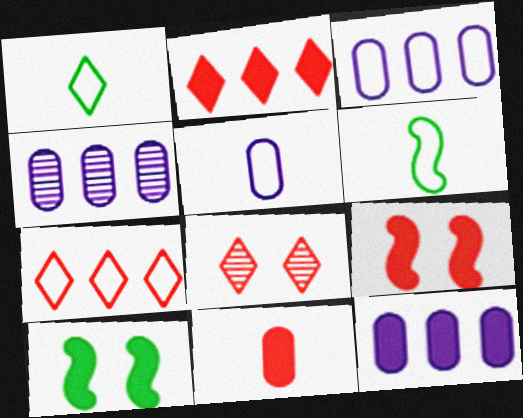[[1, 4, 9], 
[2, 9, 11], 
[3, 4, 12], 
[6, 8, 12]]